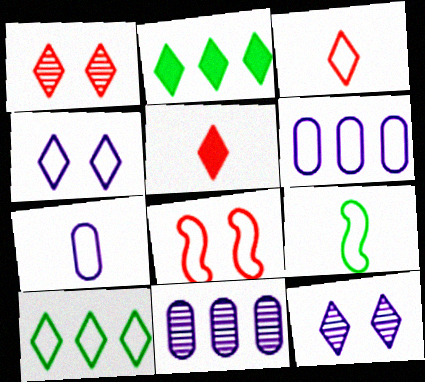[[2, 3, 12], 
[3, 4, 10], 
[3, 7, 9], 
[5, 10, 12], 
[7, 8, 10]]